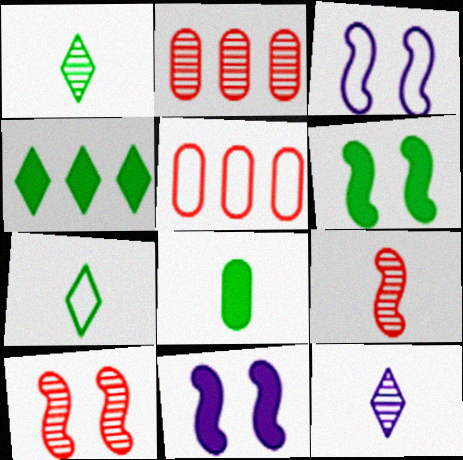[[1, 5, 11], 
[2, 7, 11], 
[3, 5, 7], 
[3, 6, 10], 
[4, 6, 8], 
[5, 6, 12]]